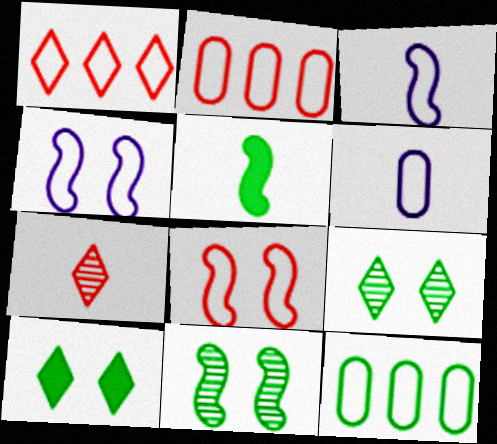[[5, 6, 7], 
[5, 9, 12]]